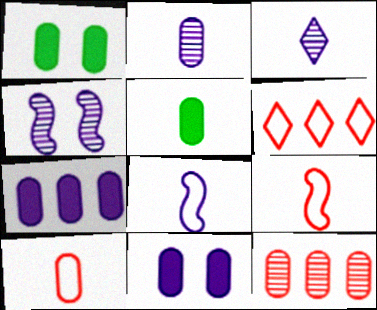[[2, 5, 10], 
[3, 5, 9], 
[4, 5, 6]]